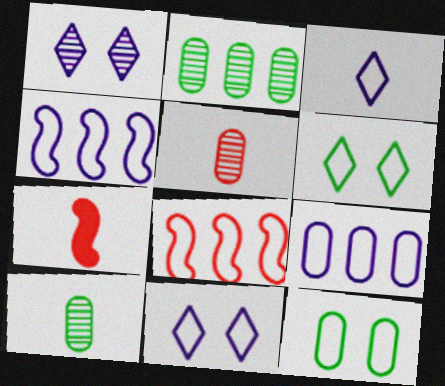[[2, 7, 11], 
[3, 7, 10], 
[3, 8, 12]]